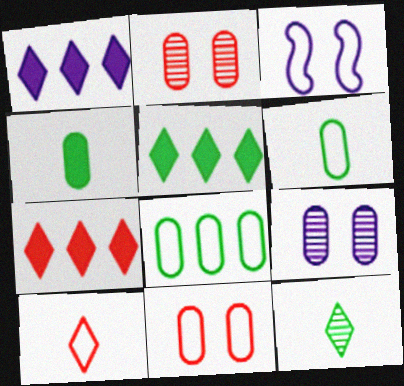[[1, 5, 7], 
[3, 8, 10]]